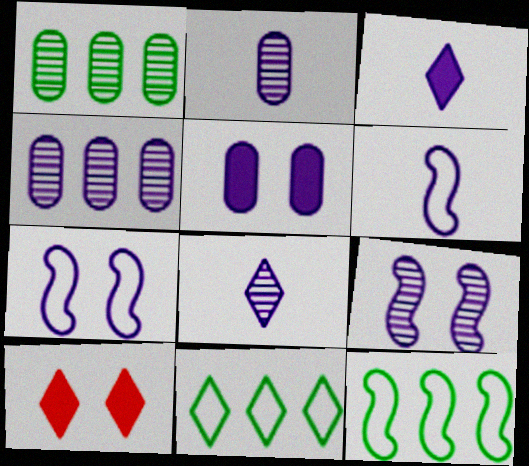[[1, 6, 10], 
[2, 3, 6], 
[2, 10, 12], 
[3, 4, 7], 
[4, 8, 9], 
[8, 10, 11]]